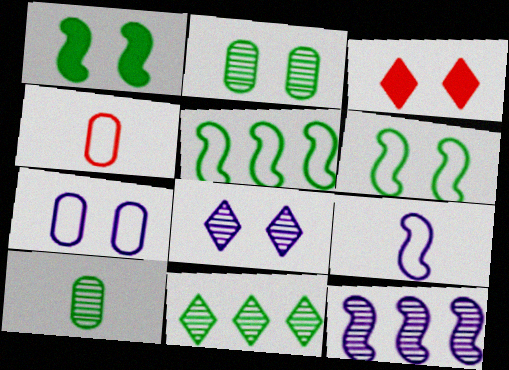[]